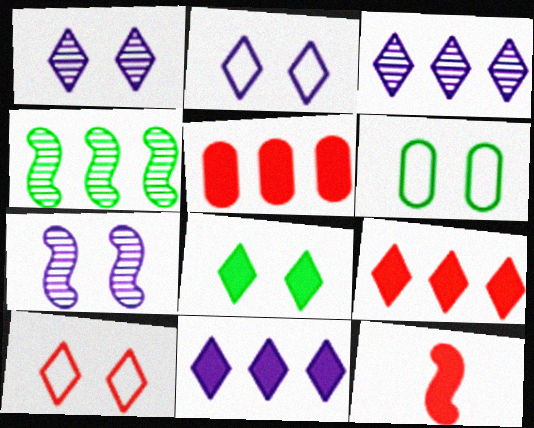[[1, 8, 10], 
[3, 6, 12]]